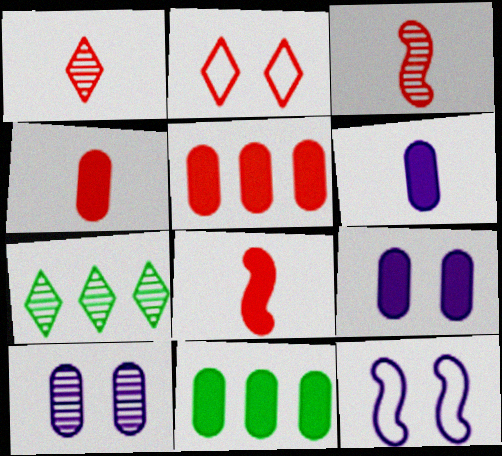[[1, 11, 12], 
[2, 3, 5], 
[3, 7, 10], 
[4, 7, 12], 
[4, 9, 11]]